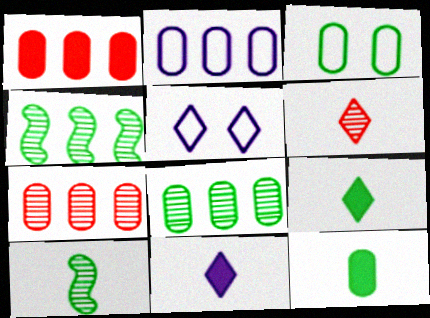[[1, 2, 8], 
[1, 5, 10], 
[3, 4, 9], 
[3, 8, 12]]